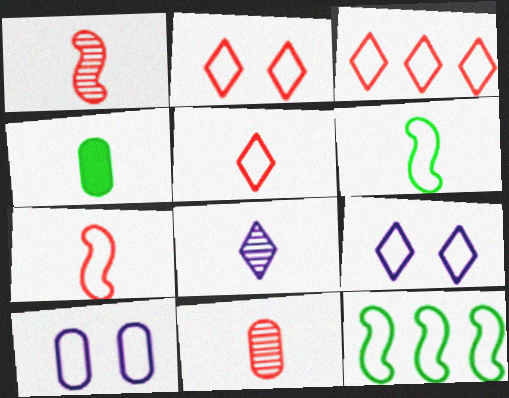[[2, 3, 5], 
[3, 6, 10], 
[4, 7, 8], 
[5, 10, 12]]